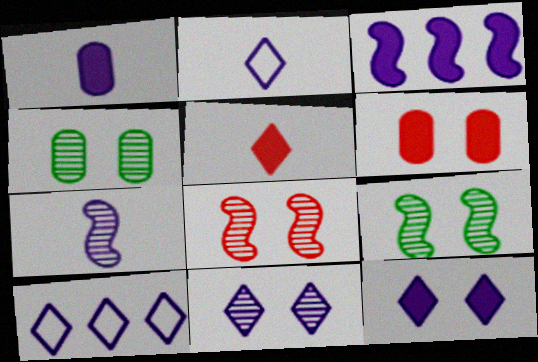[[1, 2, 7], 
[1, 3, 12], 
[4, 8, 11]]